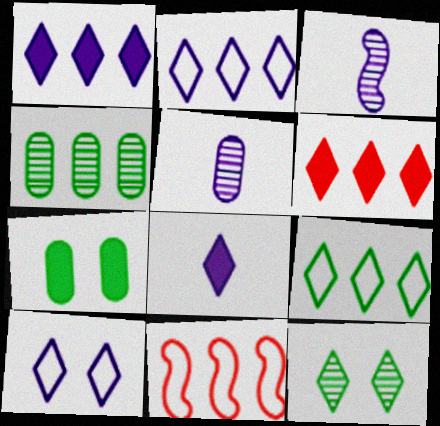[[1, 4, 11]]